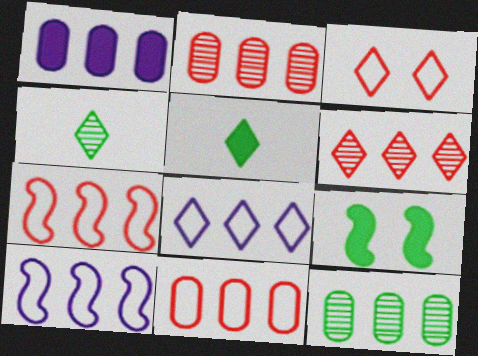[[1, 11, 12]]